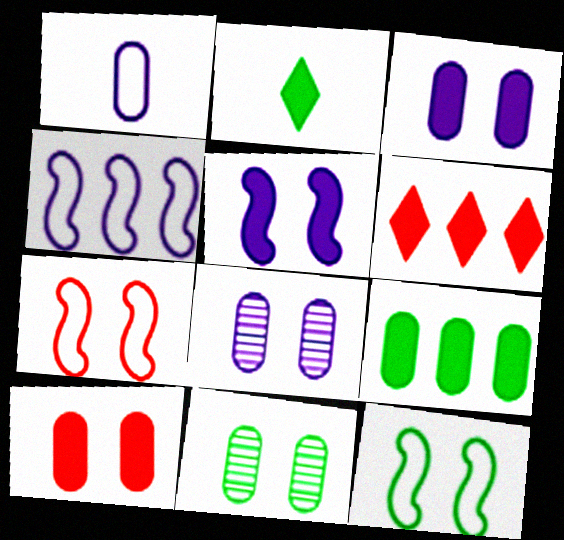[]